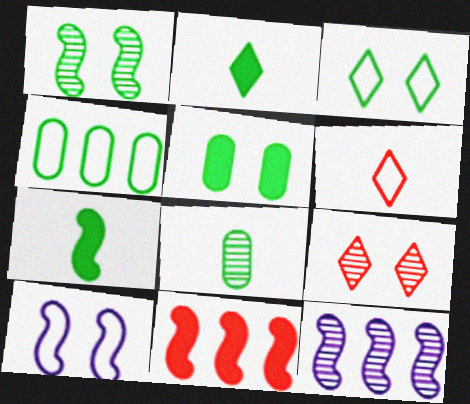[[1, 2, 4], 
[1, 3, 5], 
[4, 5, 8], 
[4, 6, 10], 
[5, 6, 12], 
[5, 9, 10], 
[8, 9, 12]]